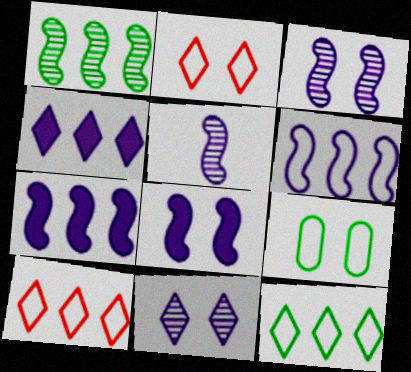[[5, 6, 8]]